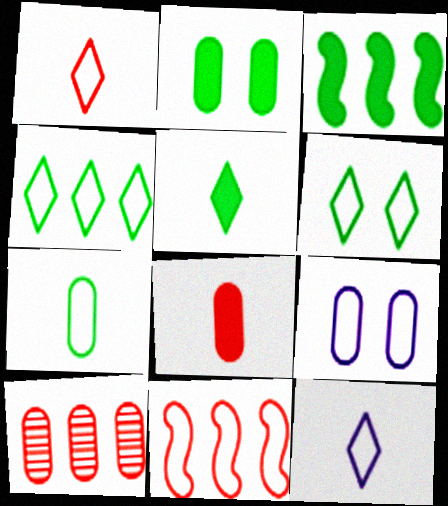[[2, 3, 5]]